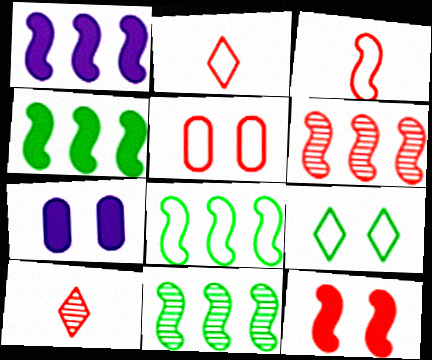[[1, 6, 8], 
[2, 7, 11], 
[3, 6, 12], 
[4, 8, 11], 
[7, 8, 10]]